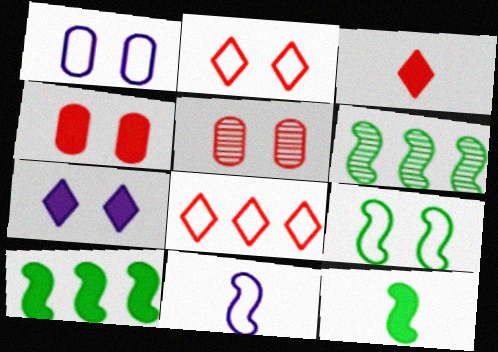[[1, 2, 9], 
[1, 3, 6], 
[5, 7, 9], 
[6, 9, 12]]